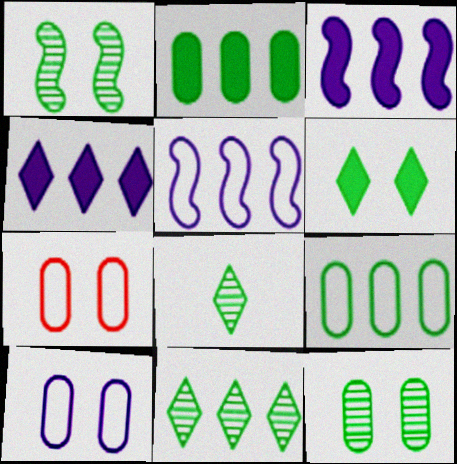[[3, 7, 8]]